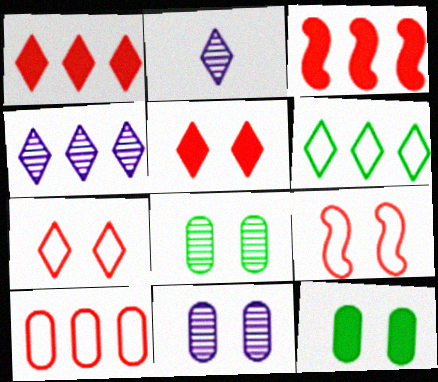[[1, 4, 6], 
[2, 5, 6]]